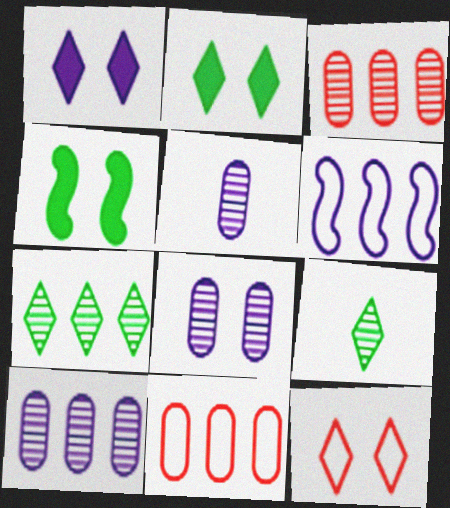[[1, 5, 6], 
[4, 8, 12], 
[5, 8, 10]]